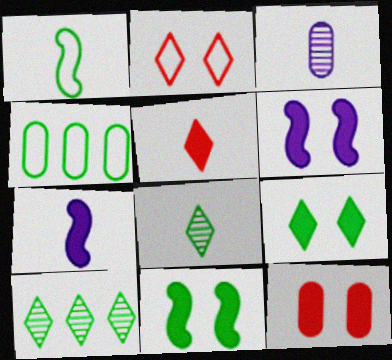[[1, 3, 5], 
[3, 4, 12], 
[4, 8, 11], 
[6, 9, 12]]